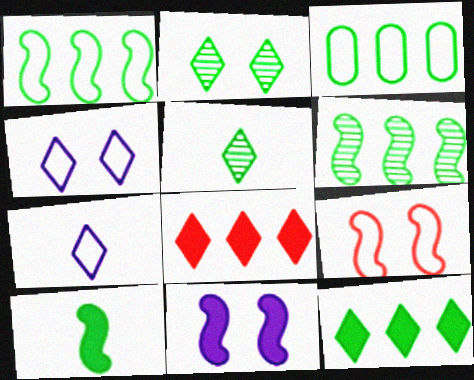[[2, 3, 10], 
[2, 7, 8], 
[3, 6, 12], 
[3, 7, 9], 
[4, 5, 8]]